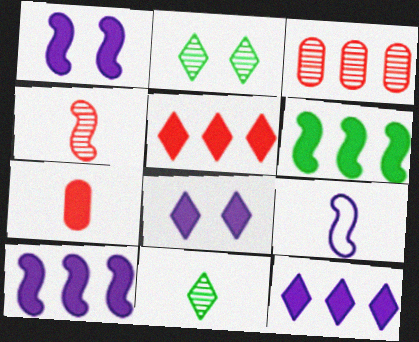[[6, 7, 8], 
[7, 9, 11]]